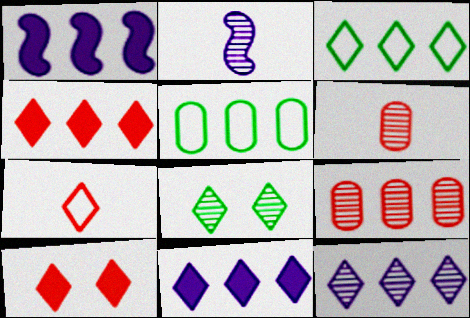[[1, 3, 9], 
[2, 5, 10], 
[2, 8, 9], 
[3, 4, 12], 
[7, 8, 11]]